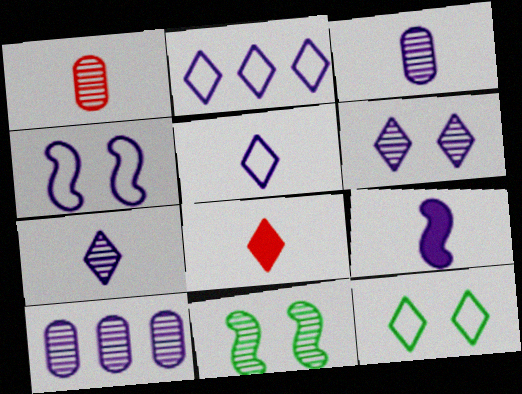[[3, 5, 9]]